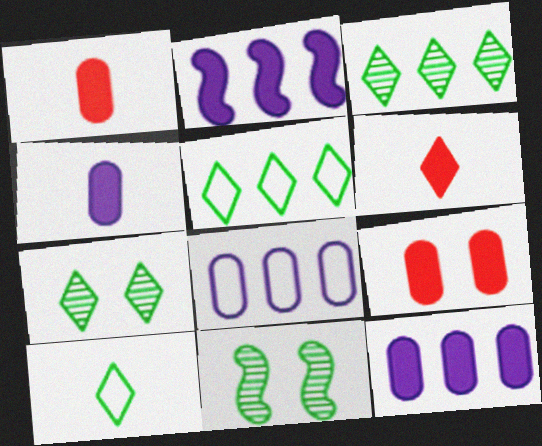[[6, 8, 11]]